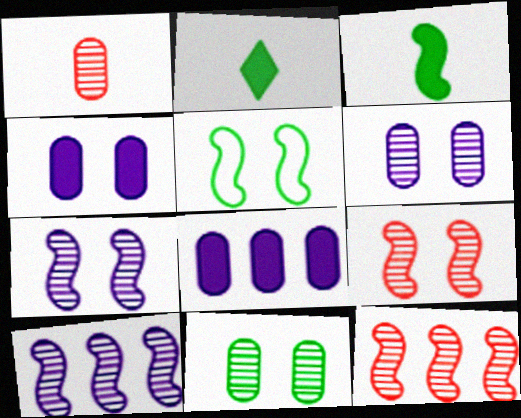[]